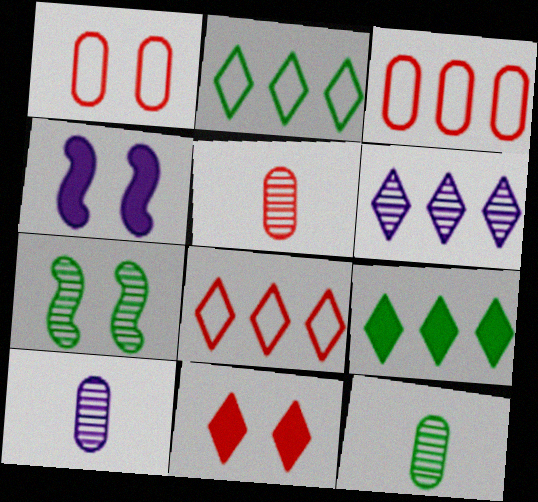[[2, 4, 5], 
[4, 8, 12], 
[5, 6, 7], 
[5, 10, 12], 
[6, 8, 9]]